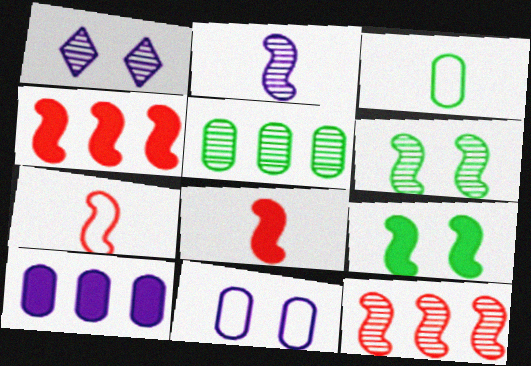[[1, 3, 4], 
[2, 6, 12]]